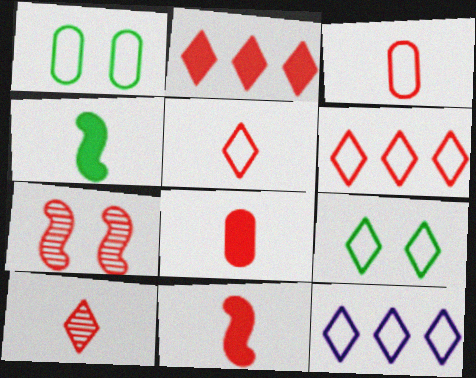[[2, 3, 7], 
[3, 10, 11], 
[5, 9, 12], 
[6, 7, 8]]